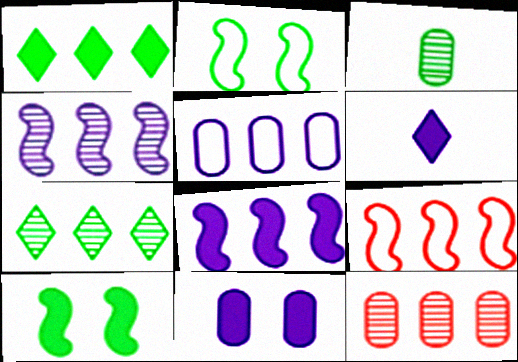[[1, 2, 3], 
[2, 6, 12], 
[4, 7, 12], 
[6, 8, 11]]